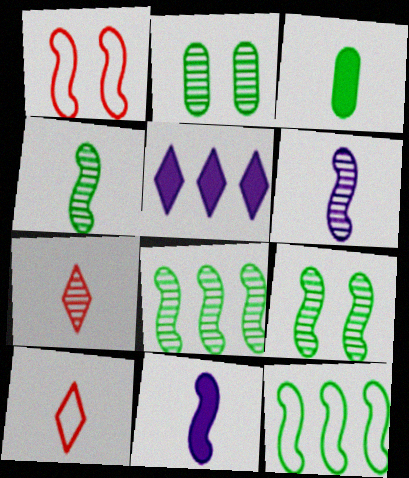[[1, 8, 11], 
[3, 6, 10], 
[4, 8, 9]]